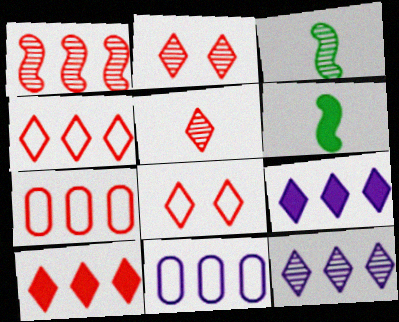[[1, 7, 10], 
[2, 6, 11], 
[5, 8, 10]]